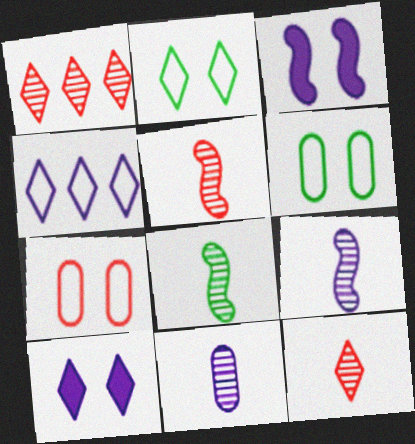[[3, 4, 11], 
[5, 8, 9], 
[8, 11, 12]]